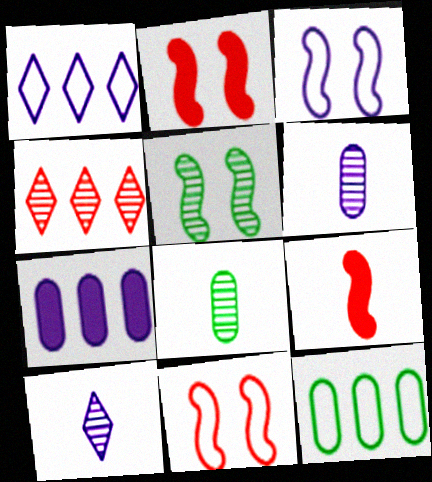[[1, 2, 8], 
[2, 3, 5], 
[2, 10, 12], 
[3, 7, 10], 
[4, 5, 6]]